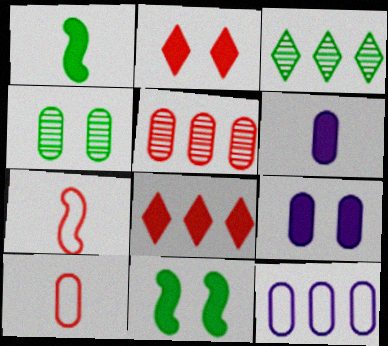[[1, 8, 9], 
[2, 5, 7], 
[2, 9, 11], 
[3, 7, 9], 
[6, 8, 11]]